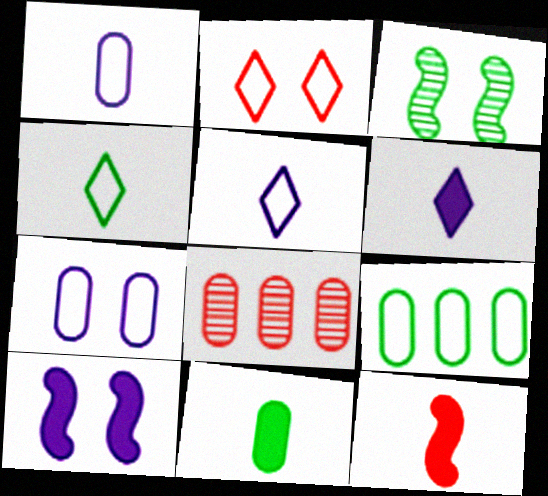[[2, 8, 12], 
[4, 8, 10], 
[6, 11, 12], 
[7, 8, 11]]